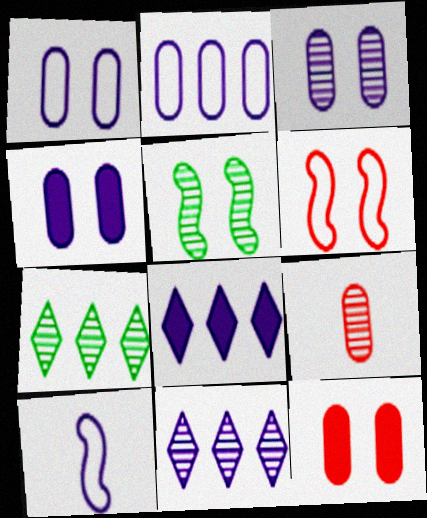[[1, 3, 4], 
[3, 8, 10], 
[4, 10, 11], 
[5, 9, 11], 
[7, 10, 12]]